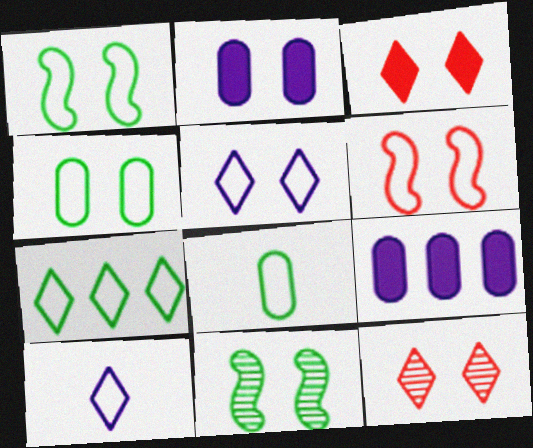[[1, 2, 12], 
[1, 7, 8], 
[4, 5, 6]]